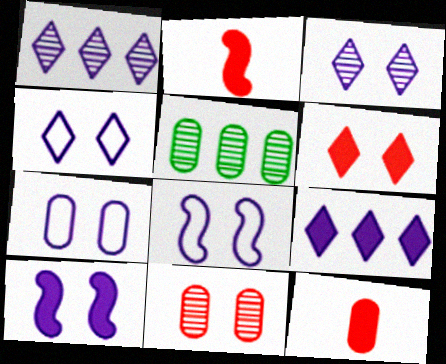[[2, 4, 5], 
[3, 7, 10], 
[4, 7, 8], 
[5, 7, 12]]